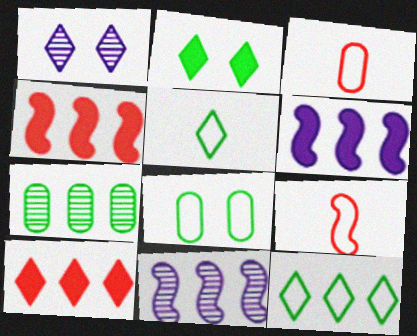[[1, 5, 10], 
[2, 3, 11]]